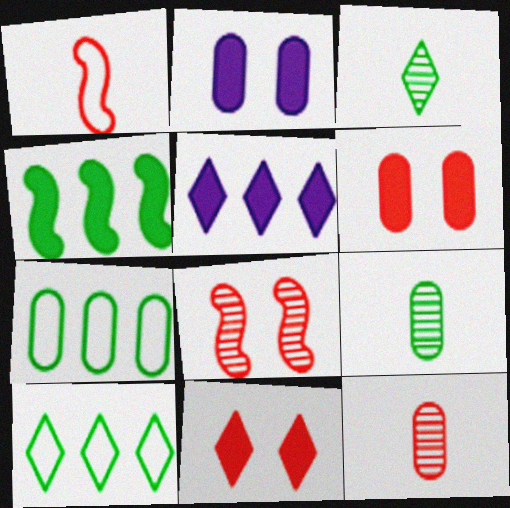[[2, 7, 12]]